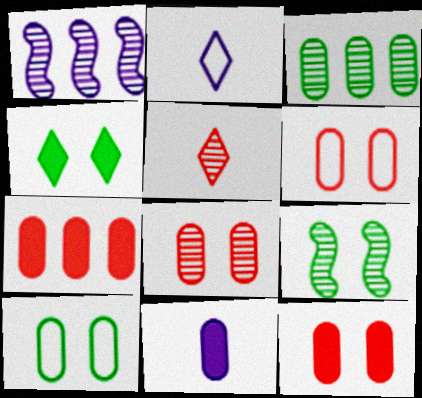[[2, 7, 9], 
[3, 6, 11], 
[4, 9, 10], 
[6, 8, 12]]